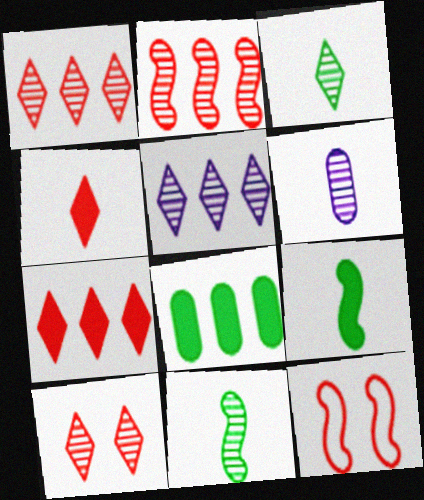[[3, 5, 10]]